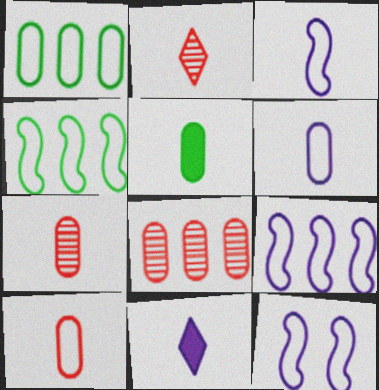[[2, 3, 5], 
[3, 9, 12], 
[5, 6, 7]]